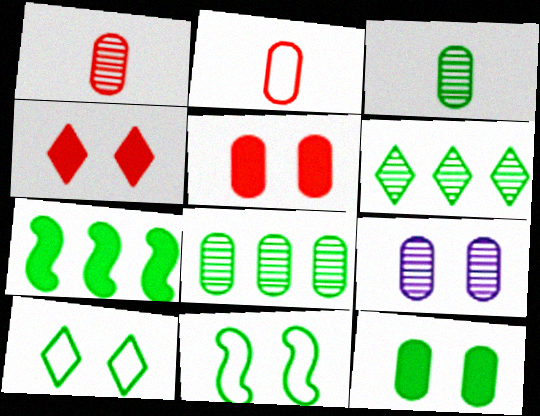[[1, 8, 9], 
[3, 7, 10], 
[4, 9, 11]]